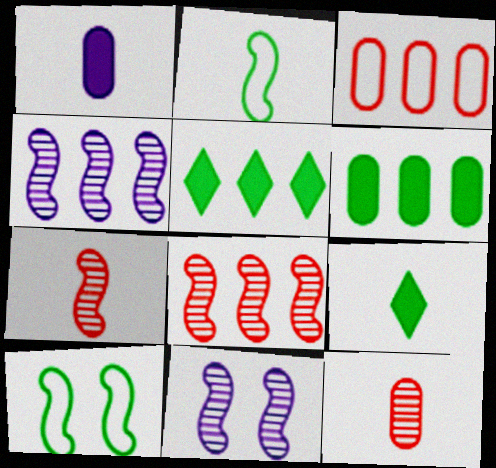[[3, 4, 5], 
[3, 9, 11]]